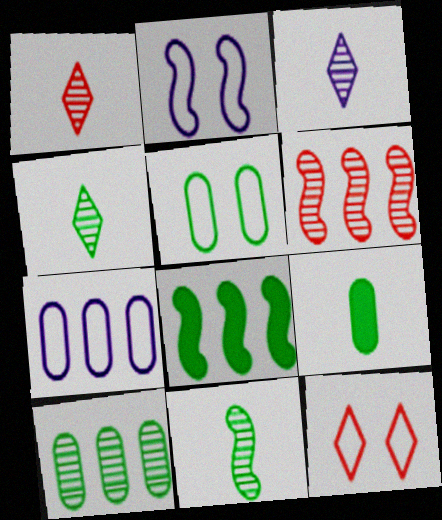[[1, 3, 4], 
[2, 5, 12], 
[4, 5, 8], 
[5, 9, 10]]